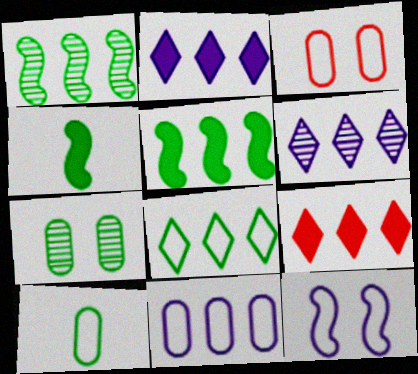[[1, 9, 11], 
[3, 4, 6], 
[3, 10, 11], 
[4, 7, 8], 
[6, 8, 9]]